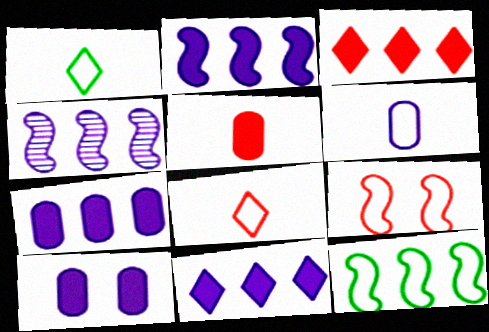[[2, 7, 11]]